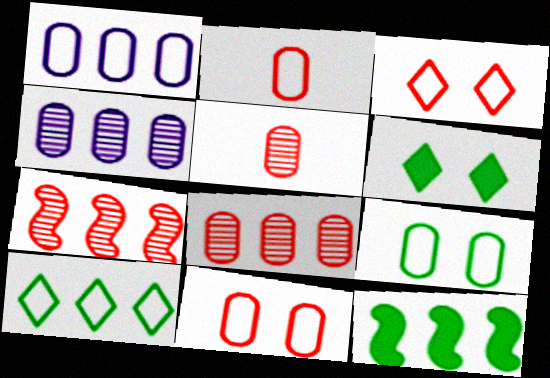[[1, 2, 9]]